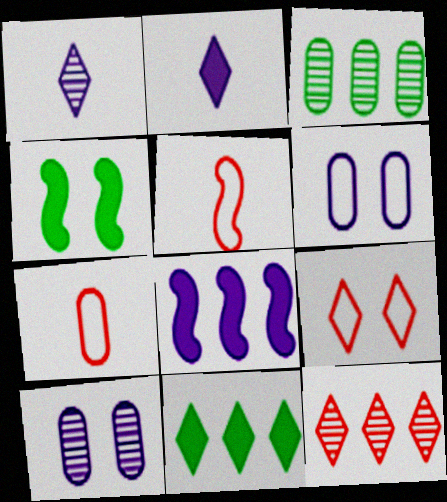[[1, 6, 8], 
[1, 9, 11], 
[4, 9, 10], 
[5, 10, 11]]